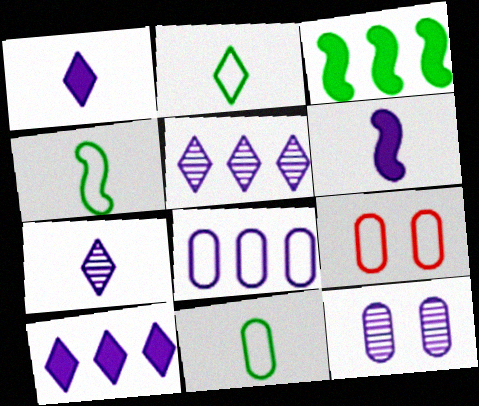[[2, 4, 11], 
[3, 7, 9], 
[8, 9, 11]]